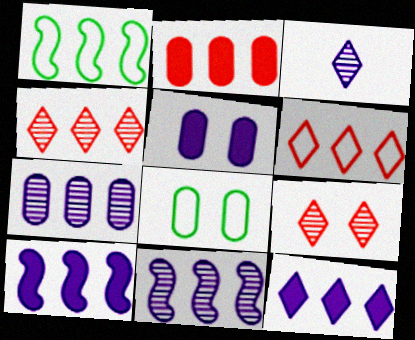[]